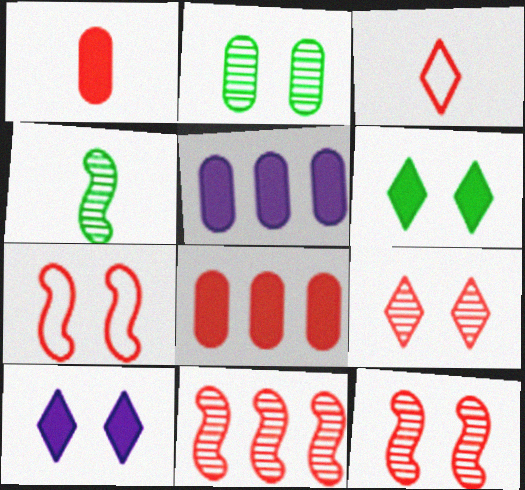[[2, 7, 10], 
[3, 8, 12]]